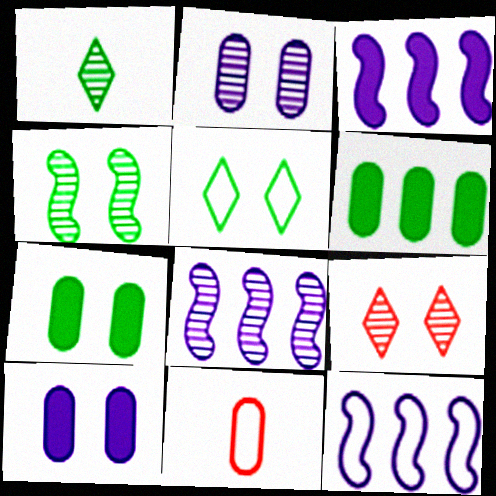[[2, 4, 9], 
[2, 6, 11], 
[3, 8, 12], 
[4, 5, 7], 
[5, 11, 12]]